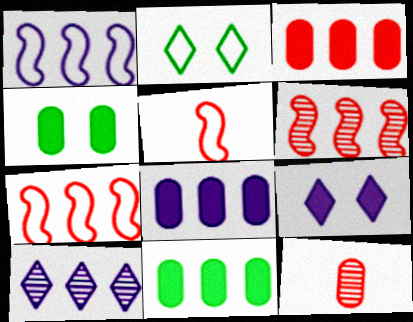[[1, 8, 10], 
[3, 8, 11], 
[4, 5, 10], 
[7, 10, 11]]